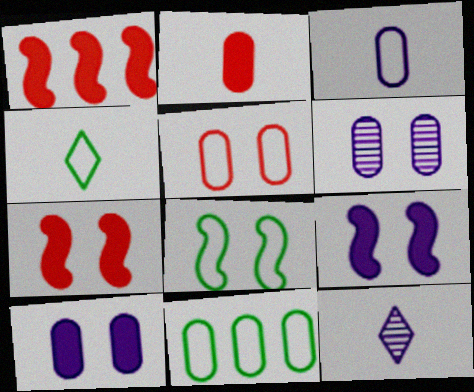[[1, 4, 6], 
[2, 6, 11], 
[3, 5, 11], 
[4, 8, 11], 
[7, 11, 12]]